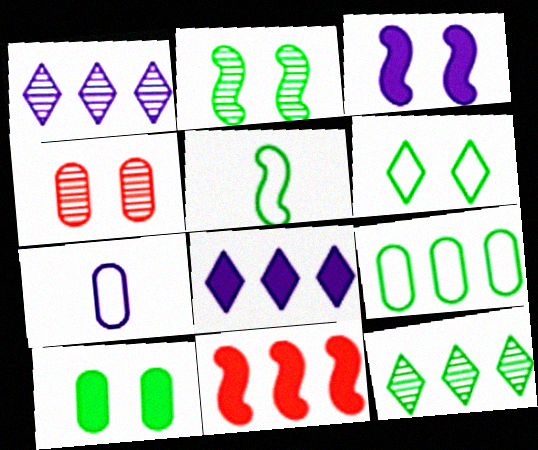[[1, 3, 7], 
[1, 9, 11], 
[2, 6, 10], 
[3, 4, 6], 
[4, 5, 8], 
[5, 6, 9], 
[5, 10, 12]]